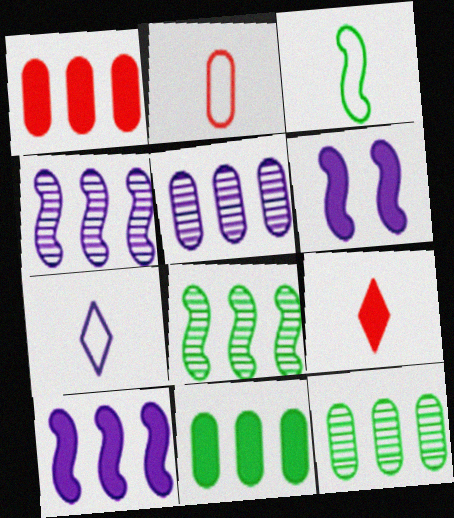[[2, 3, 7], 
[5, 6, 7], 
[6, 9, 11]]